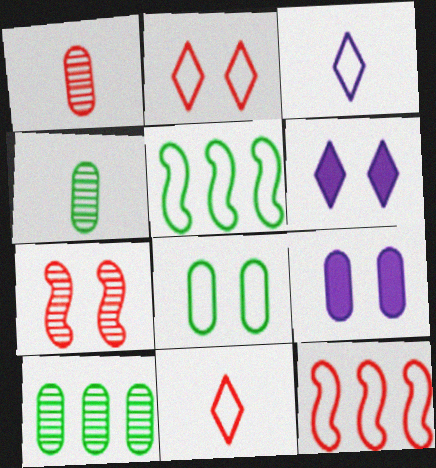[[1, 5, 6], 
[3, 8, 12], 
[4, 6, 12], 
[6, 7, 8]]